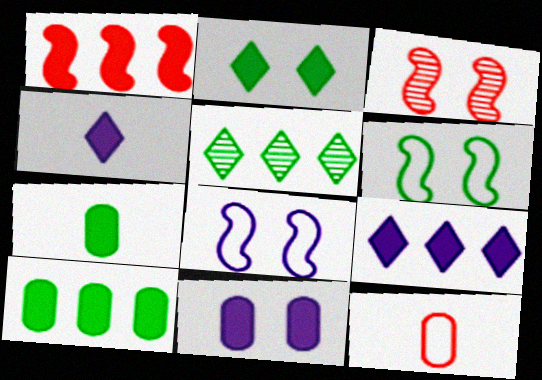[[1, 9, 10], 
[5, 6, 7]]